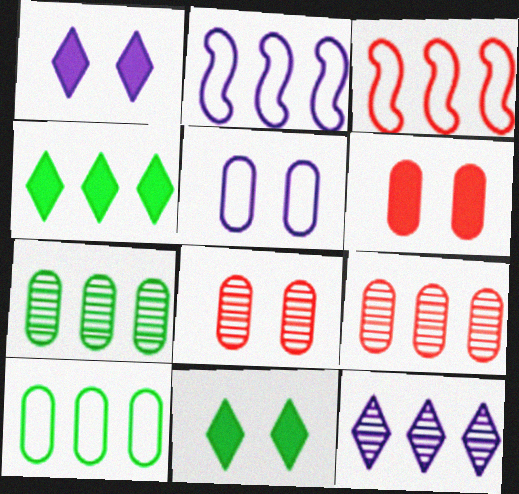[[2, 4, 9]]